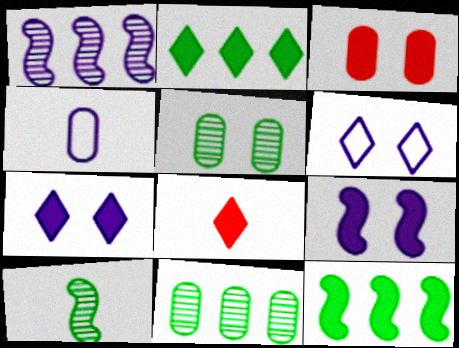[[1, 4, 7], 
[2, 7, 8], 
[3, 4, 11], 
[4, 8, 10]]